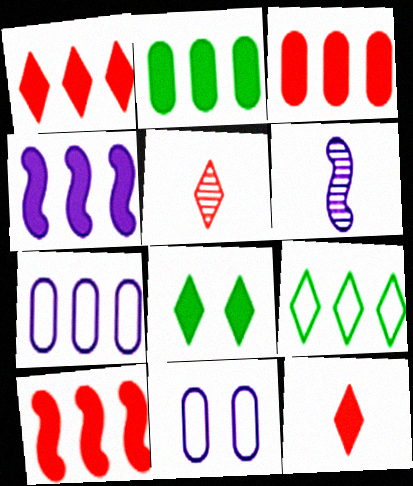[[1, 2, 4], 
[1, 3, 10]]